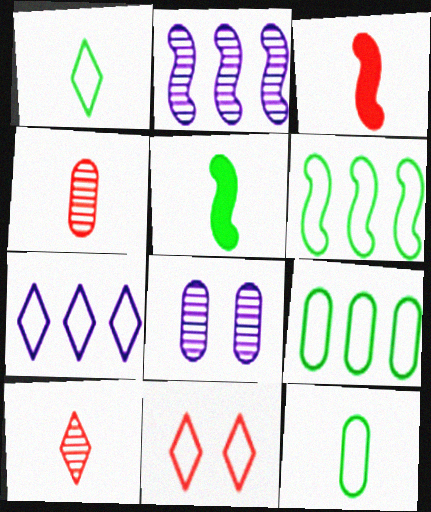[[1, 7, 11]]